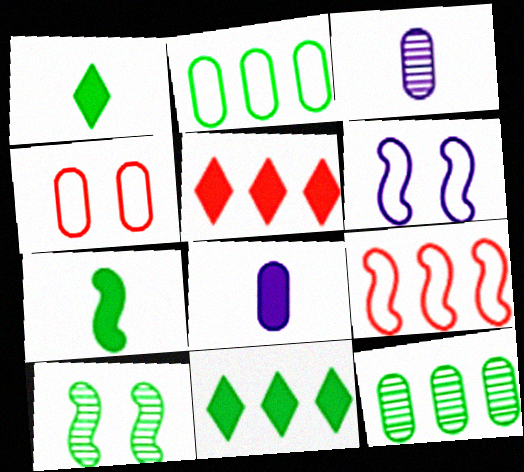[[1, 2, 10], 
[4, 8, 12]]